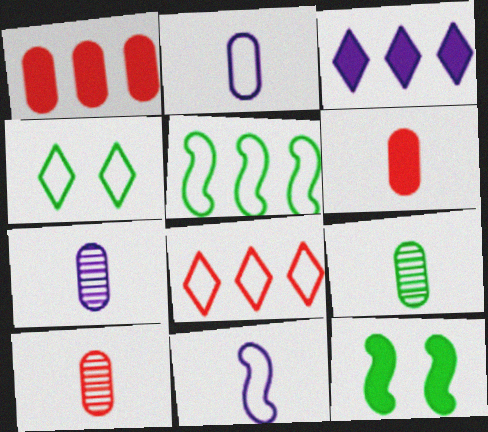[[2, 6, 9], 
[3, 6, 12], 
[7, 8, 12], 
[7, 9, 10]]